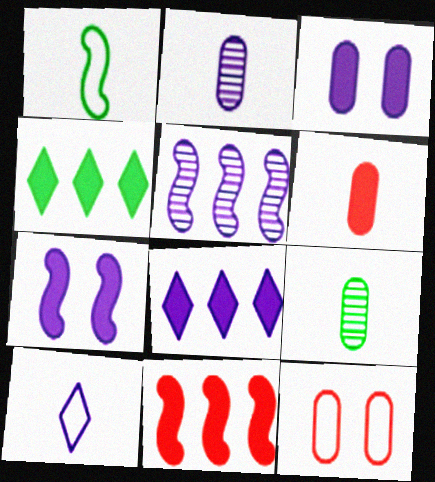[[3, 5, 10], 
[4, 6, 7]]